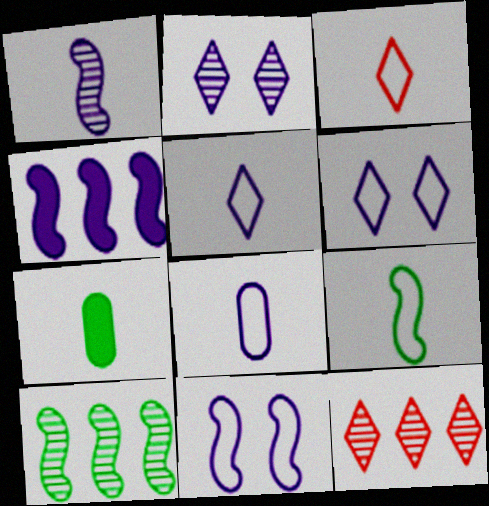[[1, 3, 7], 
[1, 4, 11], 
[2, 4, 8], 
[3, 8, 9], 
[7, 11, 12]]